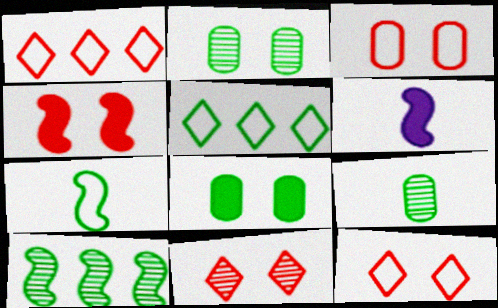[[1, 2, 6], 
[3, 4, 11]]